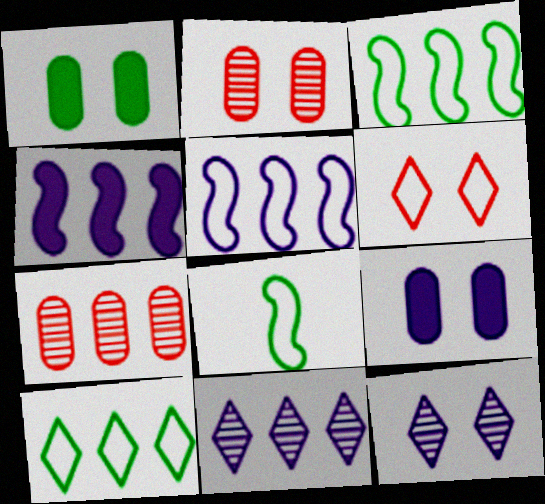[[4, 7, 10]]